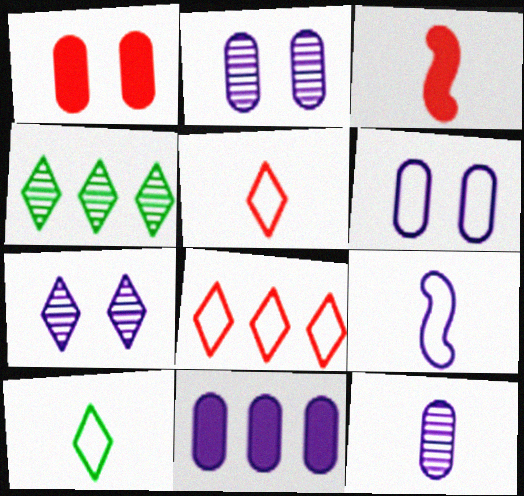[[1, 4, 9], 
[3, 4, 6], 
[3, 10, 12], 
[6, 11, 12], 
[7, 9, 11]]